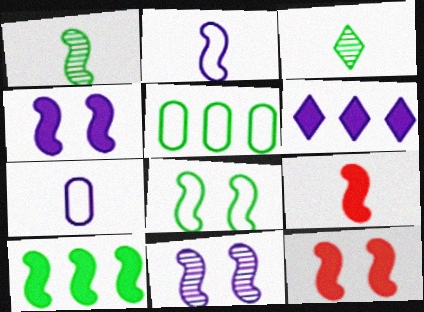[[1, 2, 9], 
[1, 8, 10], 
[3, 7, 9], 
[4, 9, 10], 
[6, 7, 11], 
[8, 11, 12]]